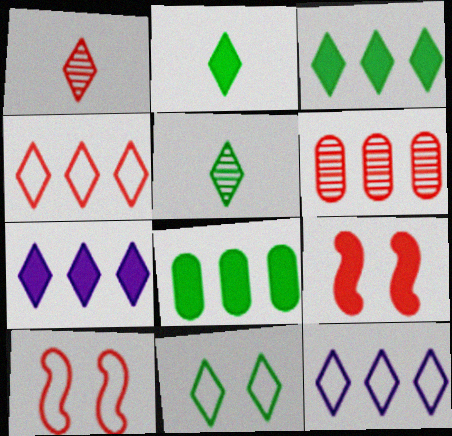[[1, 7, 11], 
[3, 5, 11]]